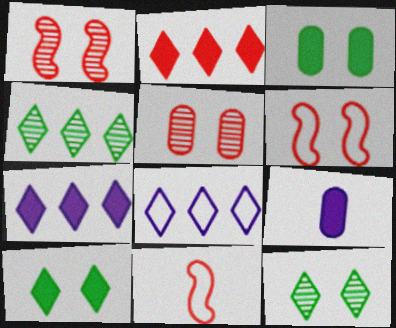[[2, 4, 8], 
[2, 5, 11], 
[4, 6, 9]]